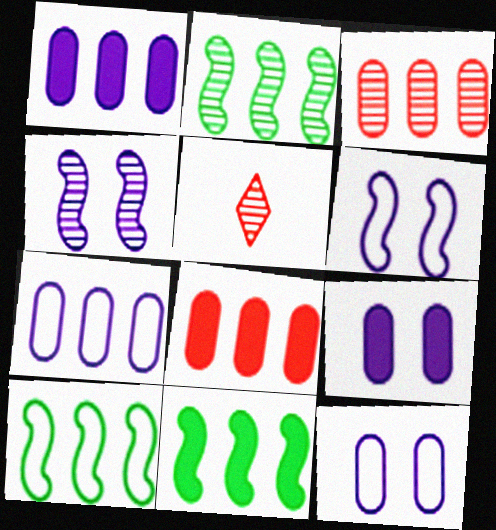[[2, 10, 11], 
[5, 9, 10], 
[5, 11, 12]]